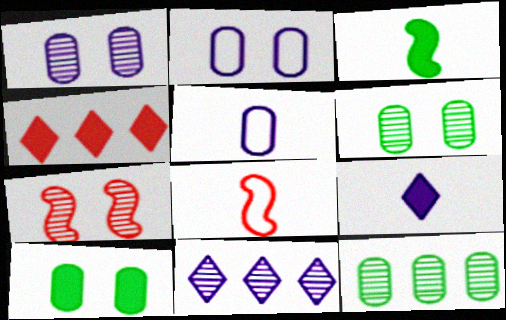[[8, 10, 11]]